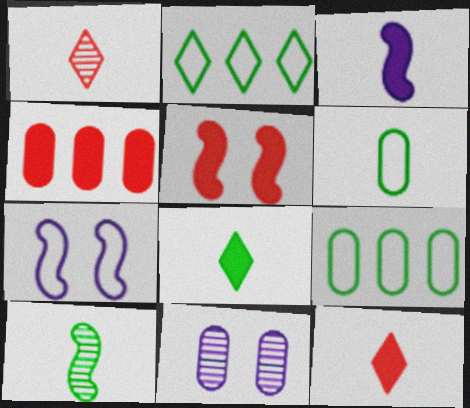[[1, 3, 6], 
[4, 5, 12], 
[4, 6, 11], 
[6, 8, 10]]